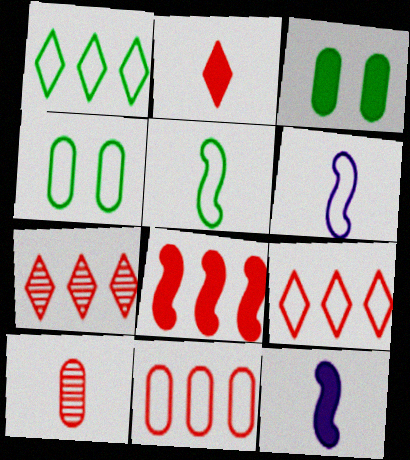[[1, 4, 5], 
[3, 6, 7], 
[4, 6, 9], 
[4, 7, 12], 
[7, 8, 11]]